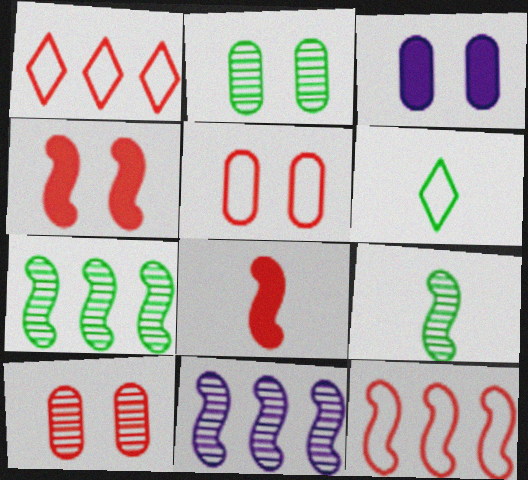[[1, 3, 9], 
[1, 8, 10], 
[2, 3, 5]]